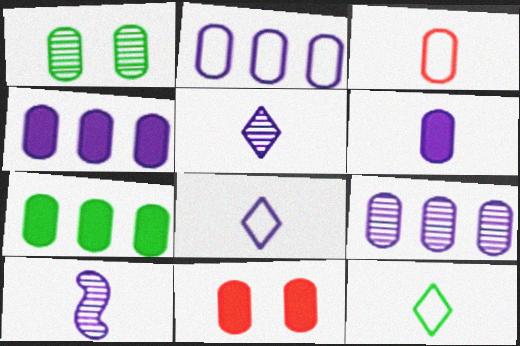[[1, 3, 4], 
[2, 4, 9], 
[6, 7, 11], 
[6, 8, 10]]